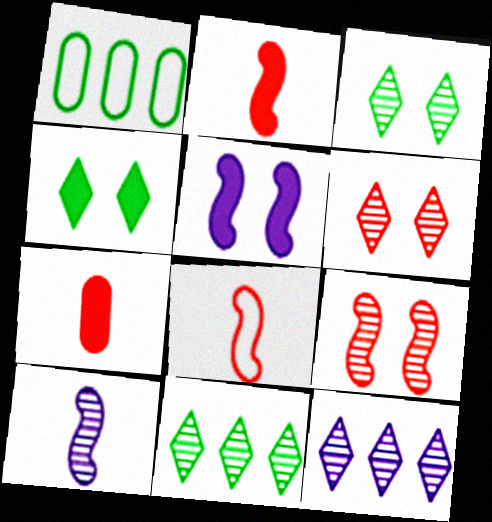[]